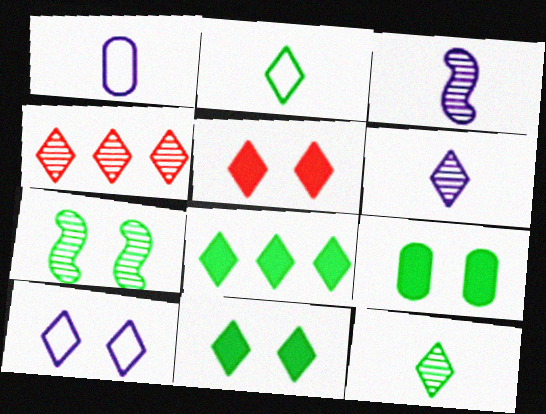[]